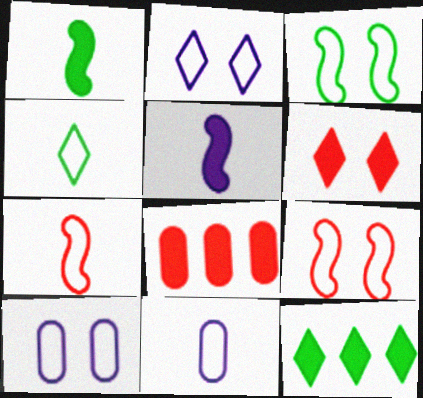[[4, 7, 11]]